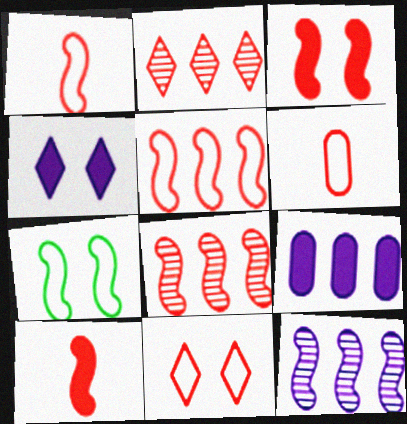[[1, 3, 8], 
[2, 3, 6], 
[5, 6, 11], 
[7, 10, 12]]